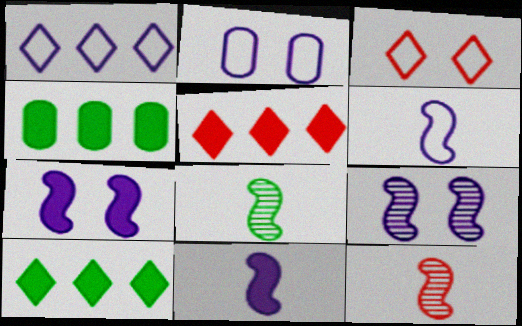[[1, 2, 6], 
[2, 5, 8], 
[2, 10, 12]]